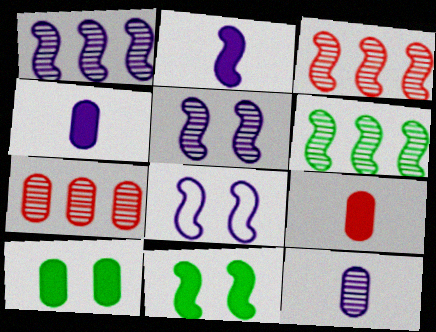[[1, 2, 8], 
[1, 3, 6]]